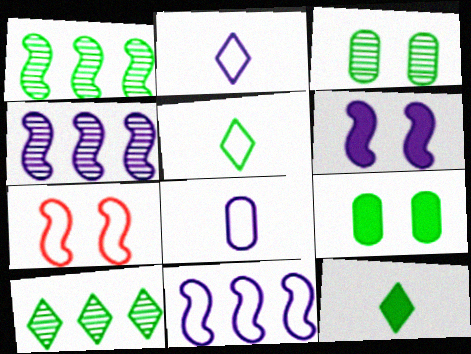[[1, 5, 9]]